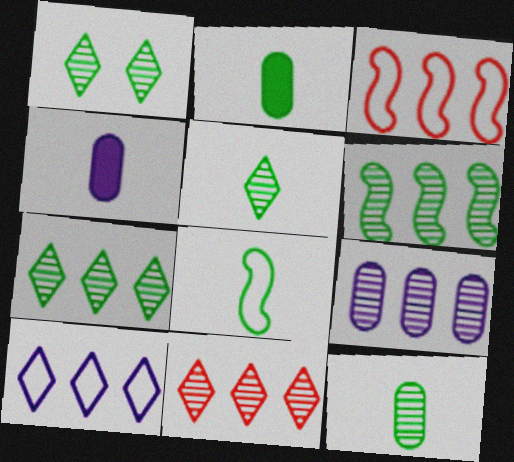[[1, 3, 4], 
[1, 5, 7], 
[1, 6, 12], 
[2, 5, 8], 
[6, 9, 11]]